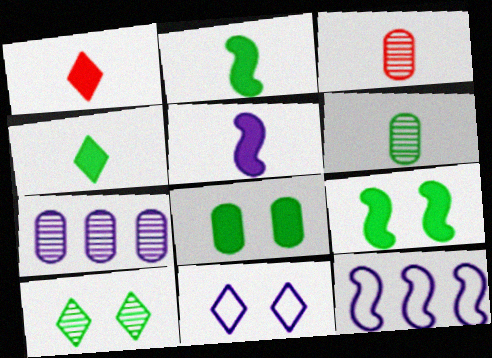[[5, 7, 11]]